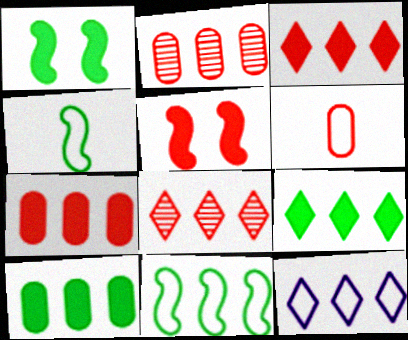[[5, 6, 8], 
[8, 9, 12]]